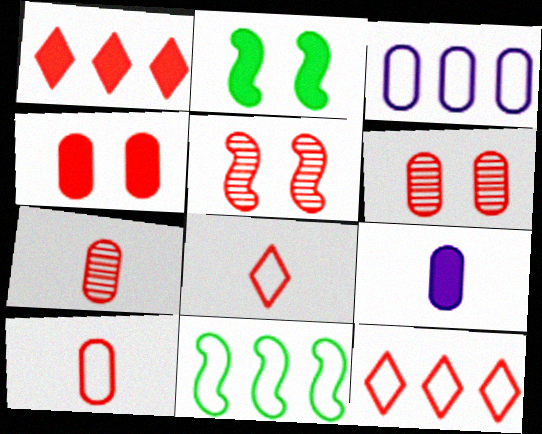[[1, 2, 9], 
[1, 5, 10], 
[3, 11, 12]]